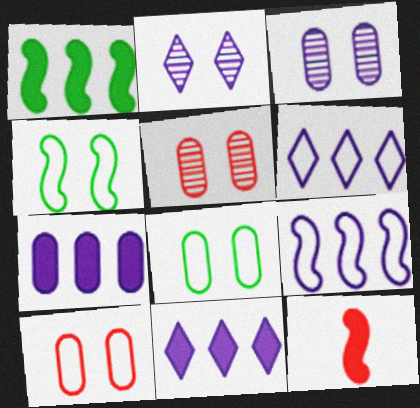[]